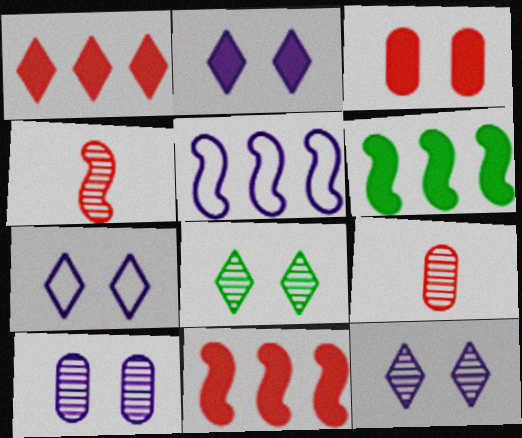[[2, 7, 12], 
[6, 7, 9]]